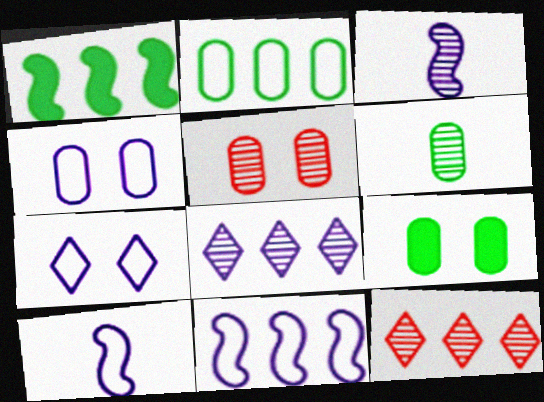[[2, 6, 9], 
[4, 5, 9], 
[9, 10, 12]]